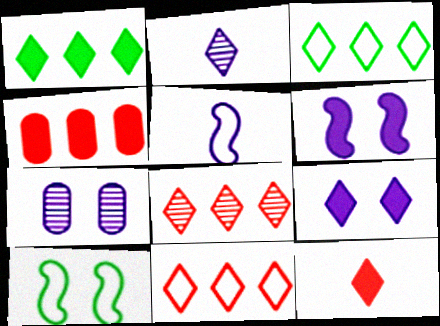[[1, 9, 12], 
[2, 4, 10]]